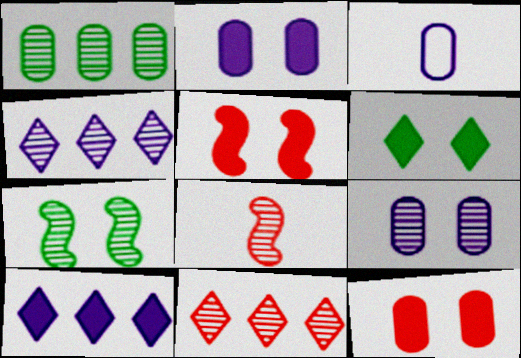[[1, 3, 12], 
[2, 5, 6]]